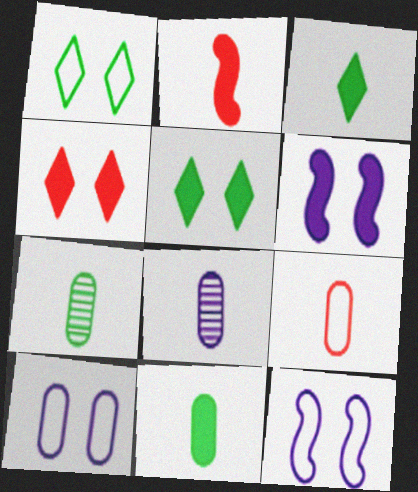[[8, 9, 11]]